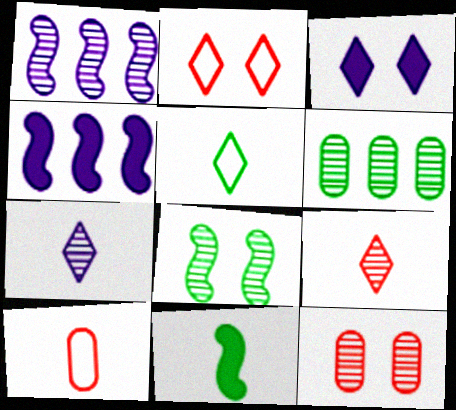[[4, 5, 12], 
[7, 10, 11]]